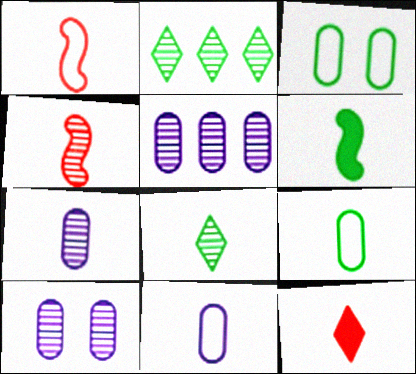[[2, 3, 6], 
[2, 4, 10], 
[4, 7, 8], 
[5, 7, 10], 
[6, 8, 9]]